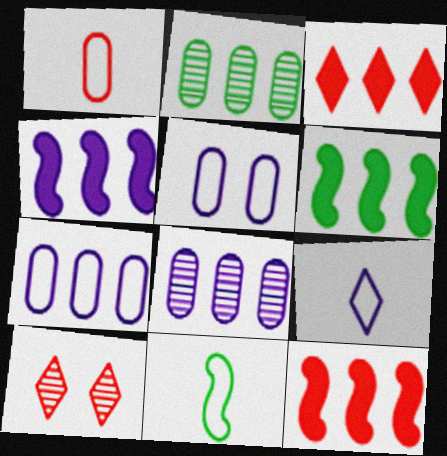[[1, 9, 11], 
[1, 10, 12], 
[4, 6, 12]]